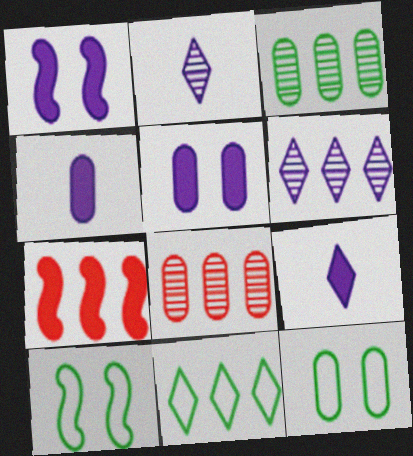[[2, 7, 12], 
[4, 8, 12], 
[8, 9, 10]]